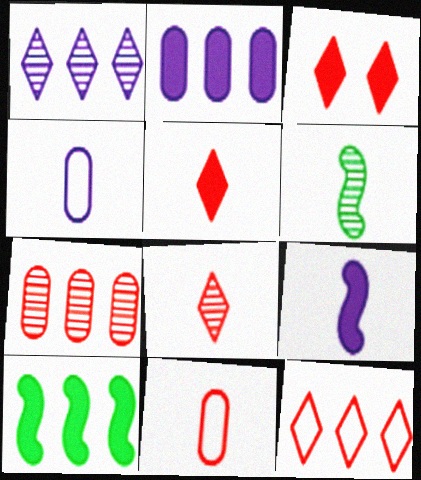[[3, 8, 12], 
[4, 5, 6]]